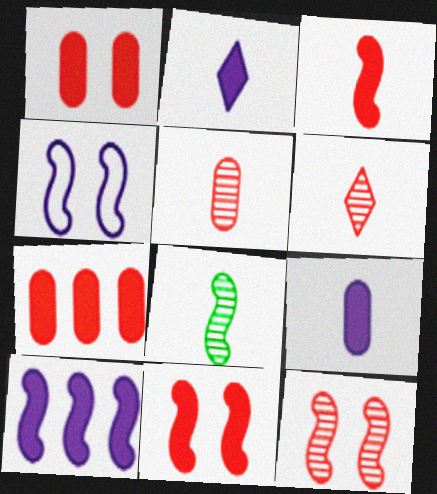[]